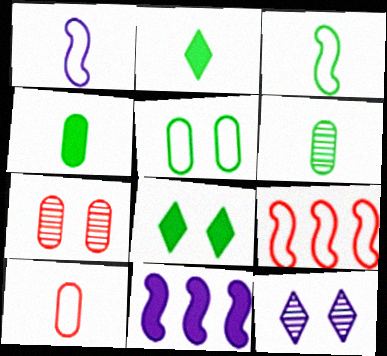[[2, 3, 6], 
[4, 9, 12]]